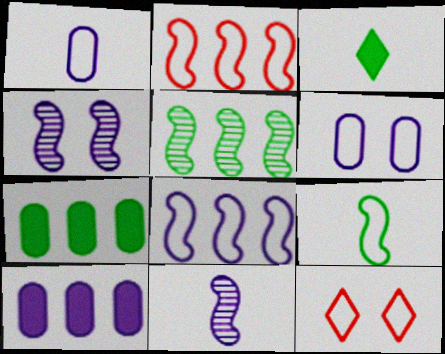[[7, 11, 12]]